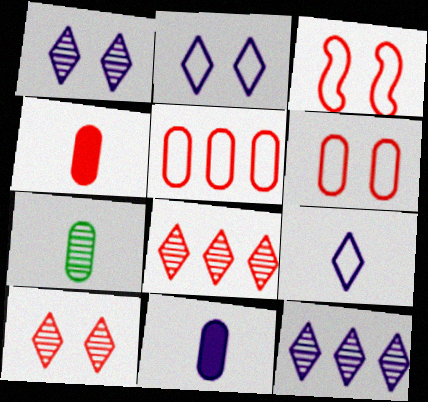[[3, 4, 8]]